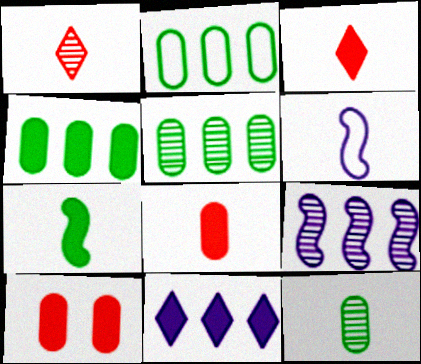[[2, 4, 5], 
[3, 6, 12], 
[7, 10, 11]]